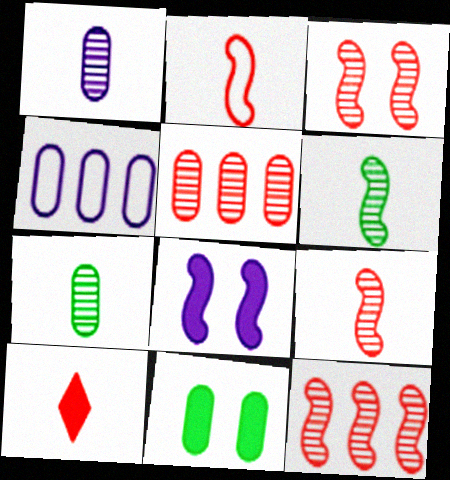[[3, 9, 12]]